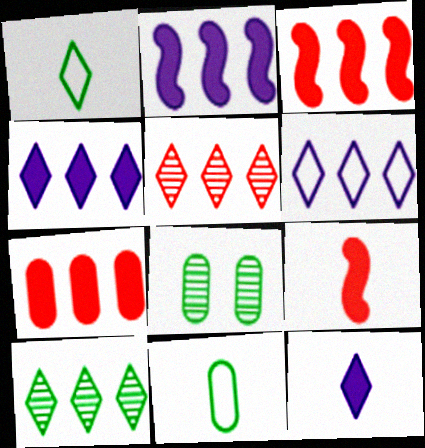[[6, 8, 9]]